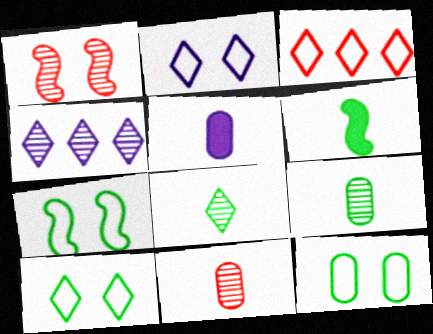[[1, 4, 9], 
[7, 10, 12]]